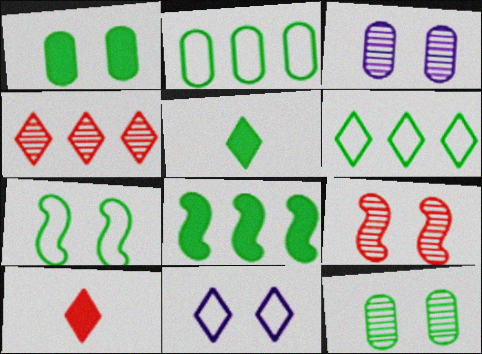[[1, 5, 8], 
[1, 9, 11], 
[4, 5, 11]]